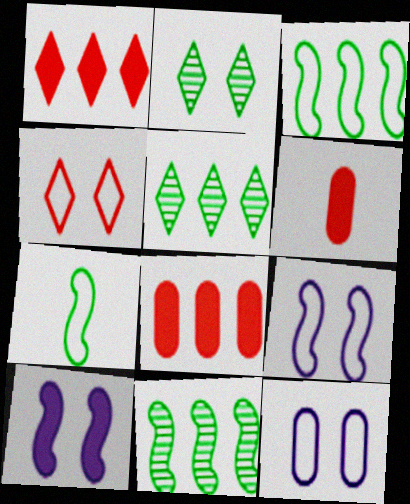[[5, 6, 9]]